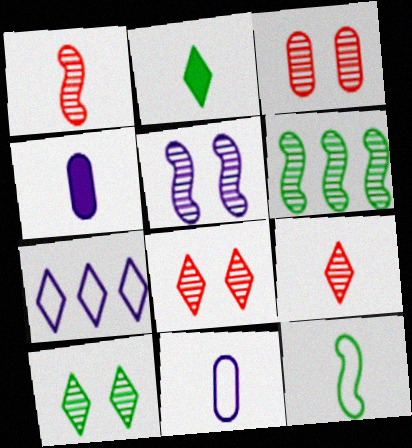[[1, 2, 11], 
[1, 5, 6], 
[2, 7, 8], 
[3, 5, 10], 
[4, 5, 7], 
[4, 9, 12]]